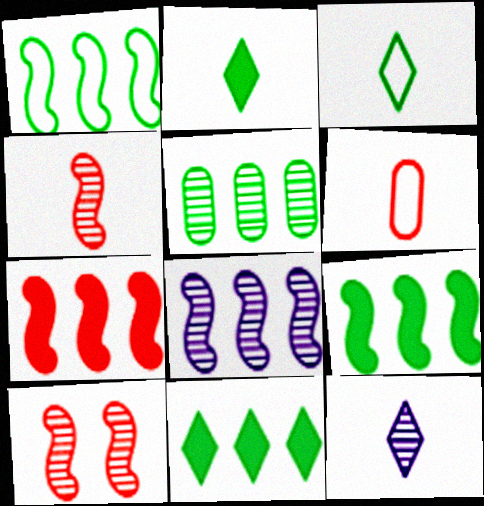[[1, 5, 11], 
[1, 7, 8], 
[5, 10, 12]]